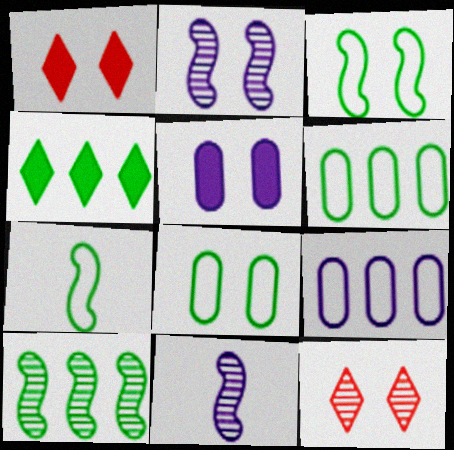[[1, 2, 8], 
[1, 6, 11], 
[3, 5, 12], 
[4, 6, 10]]